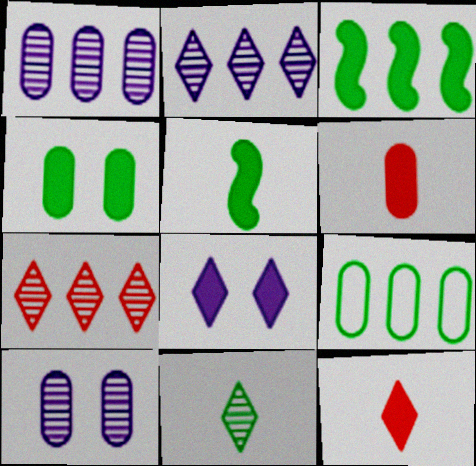[[3, 6, 8], 
[6, 9, 10]]